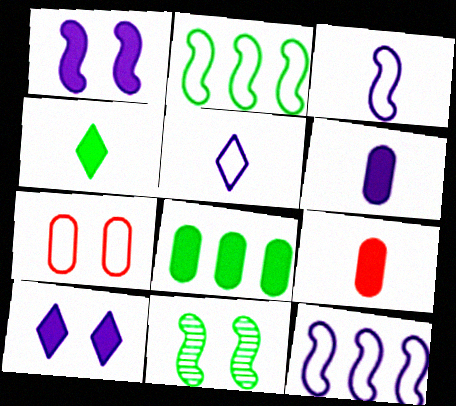[[2, 5, 7], 
[7, 10, 11]]